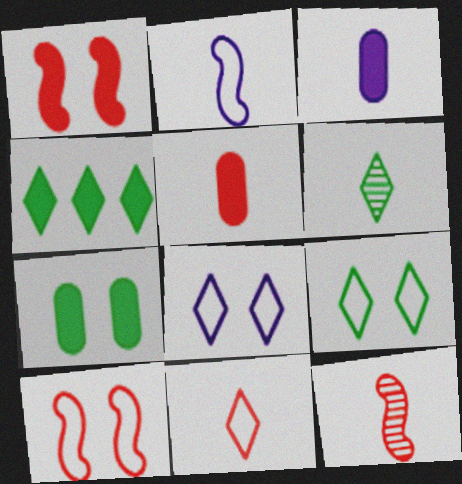[[1, 3, 4], 
[2, 5, 6], 
[4, 6, 9], 
[5, 11, 12]]